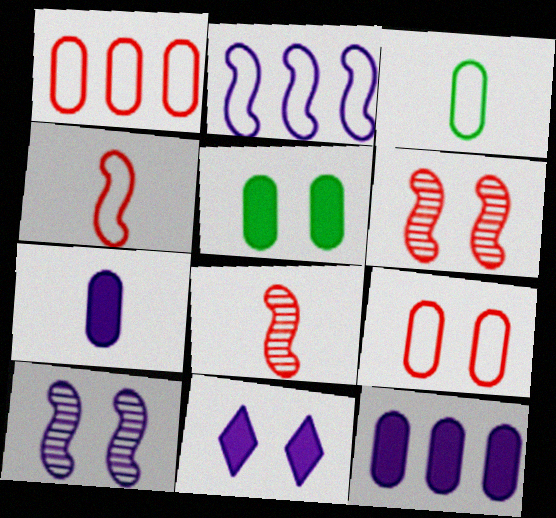[]